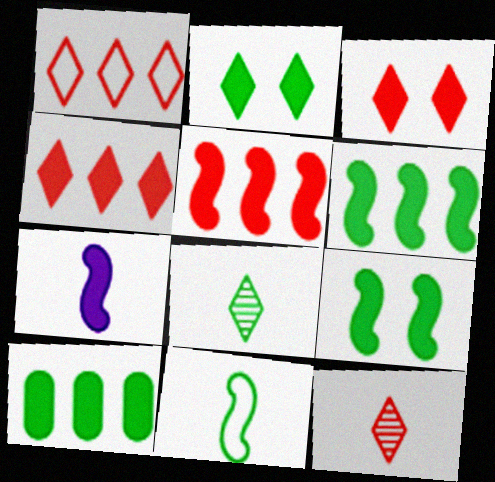[[1, 3, 12], 
[3, 7, 10], 
[5, 7, 9]]